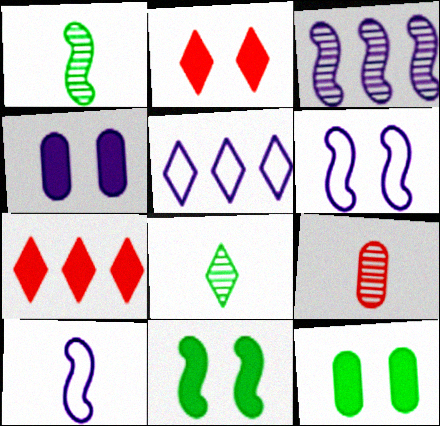[[2, 4, 11], 
[2, 5, 8], 
[5, 9, 11]]